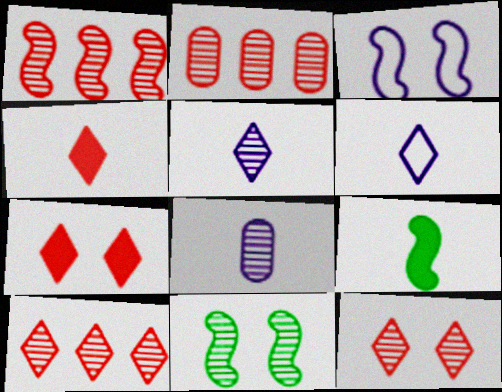[[1, 2, 10], 
[1, 3, 9], 
[2, 5, 11], 
[8, 10, 11]]